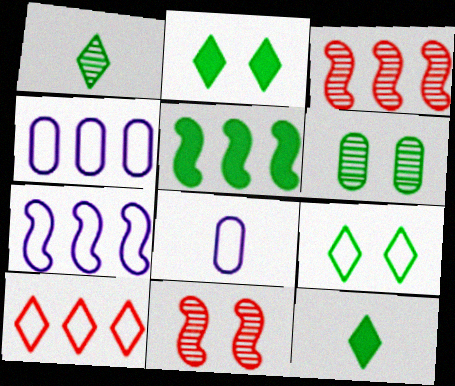[[2, 3, 8], 
[3, 5, 7], 
[4, 11, 12]]